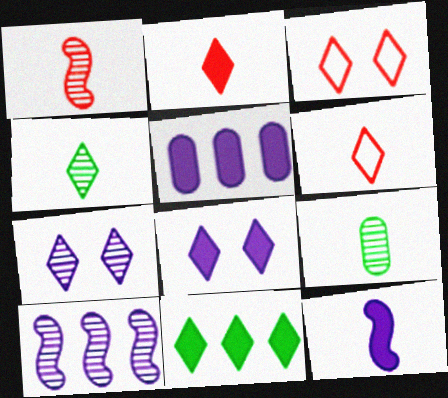[[2, 8, 11], 
[5, 8, 12], 
[6, 7, 11], 
[6, 9, 12]]